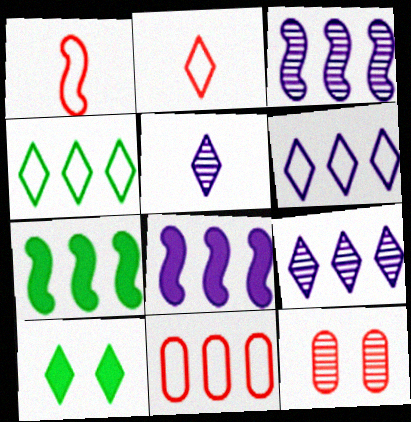[[2, 9, 10], 
[7, 9, 11]]